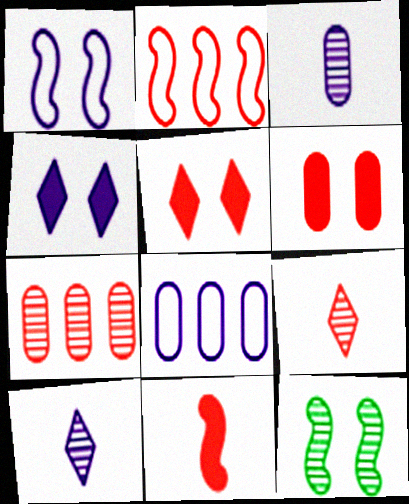[[2, 6, 9], 
[7, 10, 12]]